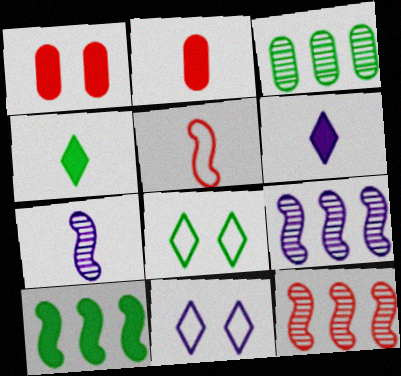[[1, 6, 10], 
[2, 8, 9]]